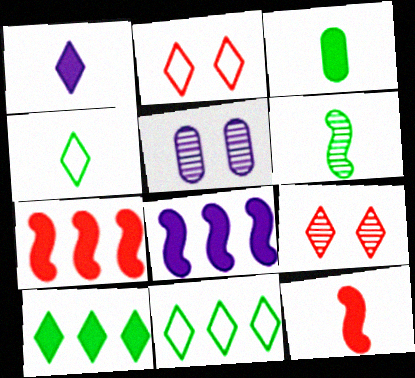[[1, 3, 12], 
[1, 9, 11], 
[3, 4, 6], 
[4, 5, 7], 
[5, 11, 12]]